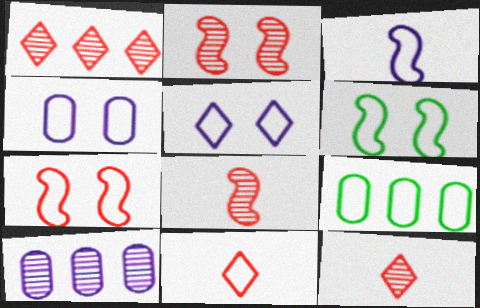[]